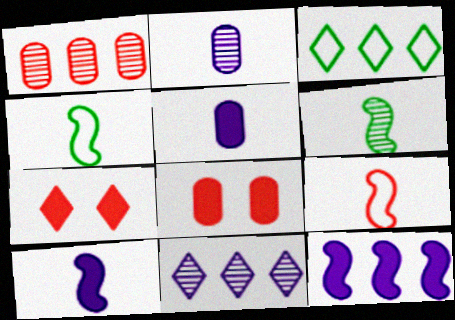[[1, 3, 12], 
[1, 7, 9], 
[4, 8, 11], 
[6, 9, 10]]